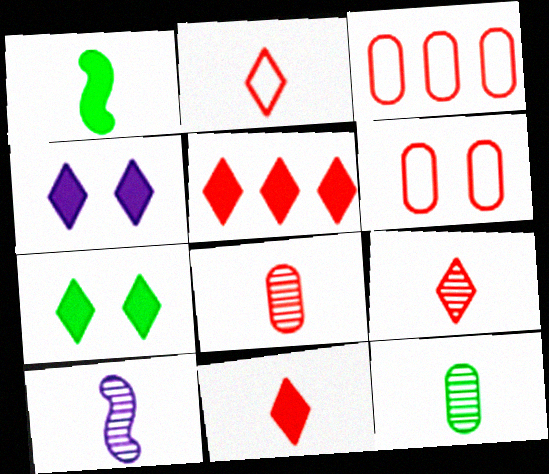[[2, 9, 11], 
[3, 7, 10], 
[9, 10, 12]]